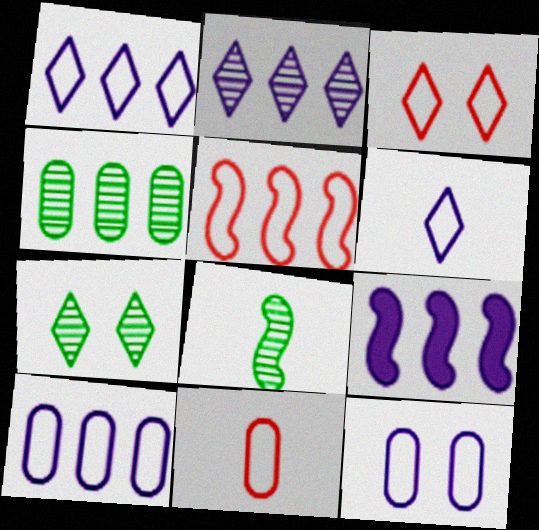[[2, 9, 10], 
[3, 5, 11], 
[4, 7, 8], 
[7, 9, 11]]